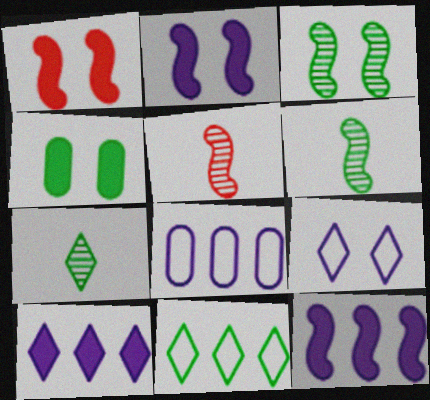[[1, 7, 8], 
[4, 6, 11]]